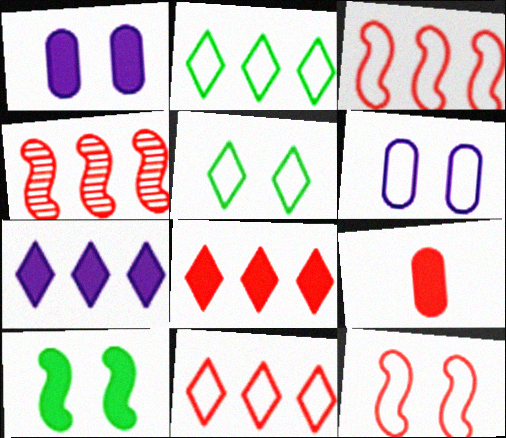[[5, 6, 12], 
[7, 9, 10]]